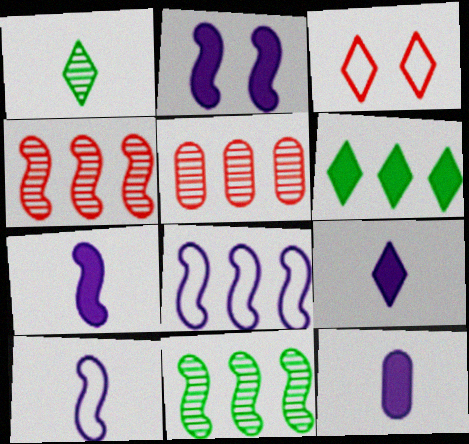[[3, 11, 12], 
[5, 6, 8], 
[7, 9, 12]]